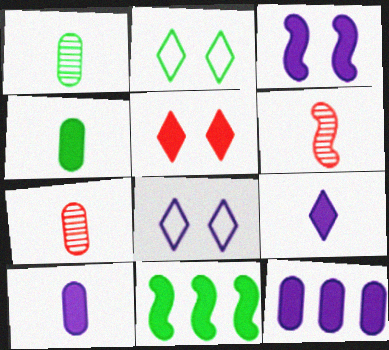[[1, 2, 11], 
[2, 6, 12], 
[3, 9, 12], 
[5, 10, 11], 
[7, 8, 11]]